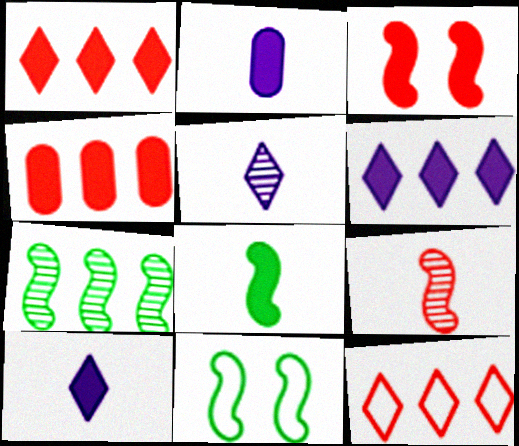[[4, 5, 11], 
[7, 8, 11]]